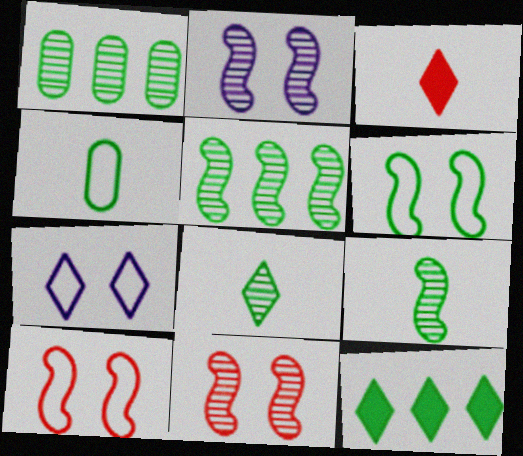[]